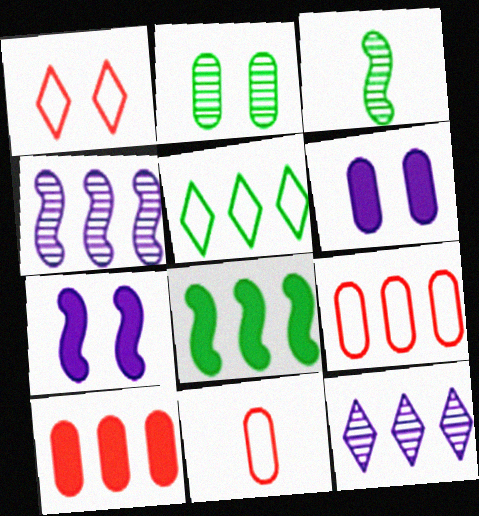[[1, 2, 7], 
[4, 5, 10], 
[8, 9, 12]]